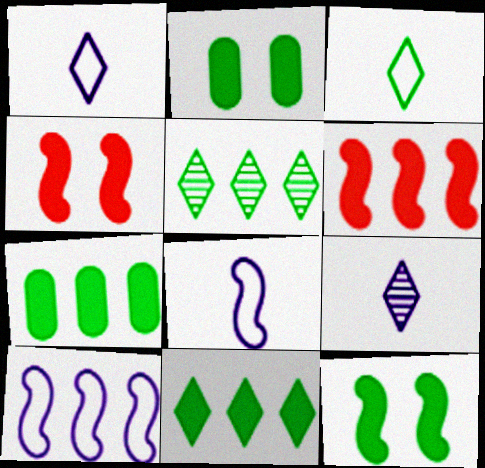[]